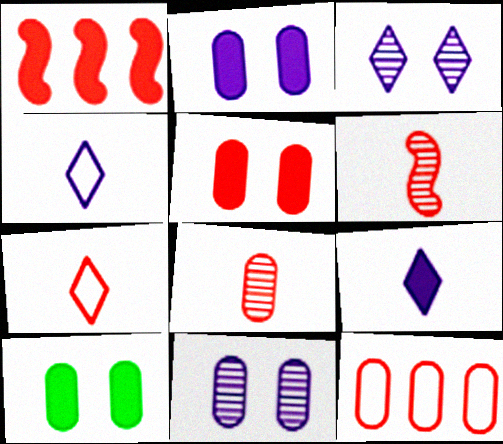[[1, 9, 10], 
[2, 5, 10], 
[5, 8, 12]]